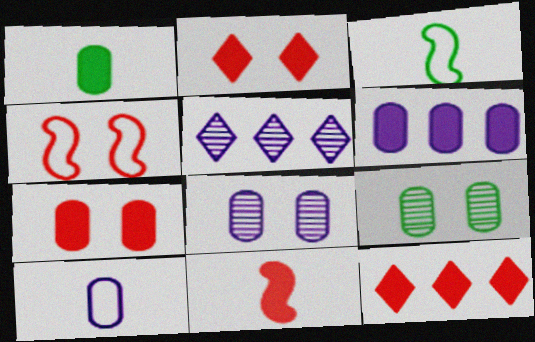[[1, 4, 5], 
[1, 6, 7], 
[3, 5, 7], 
[3, 8, 12], 
[6, 8, 10], 
[7, 11, 12]]